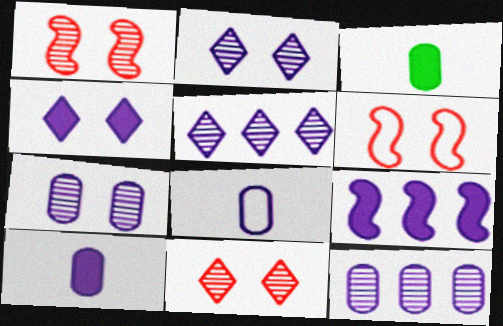[[2, 8, 9], 
[3, 5, 6], 
[4, 9, 10]]